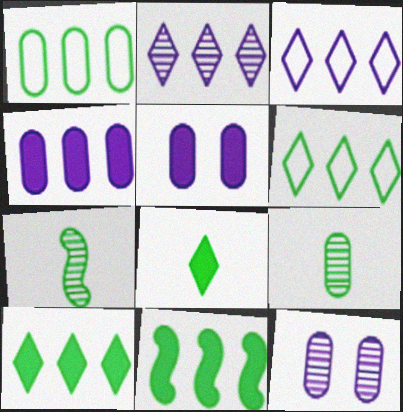[]